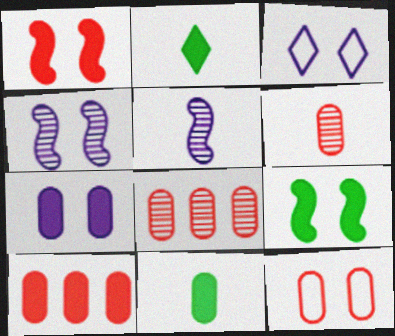[[3, 4, 7], 
[6, 10, 12], 
[7, 10, 11]]